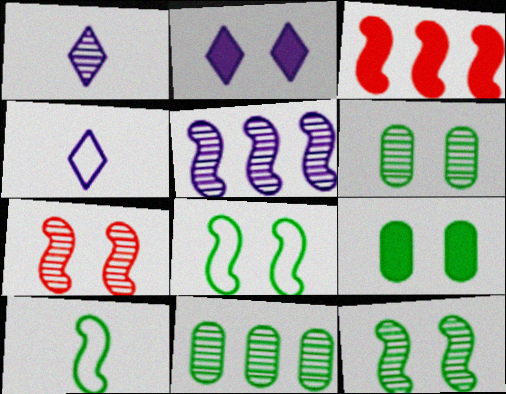[[1, 7, 11], 
[3, 4, 6]]